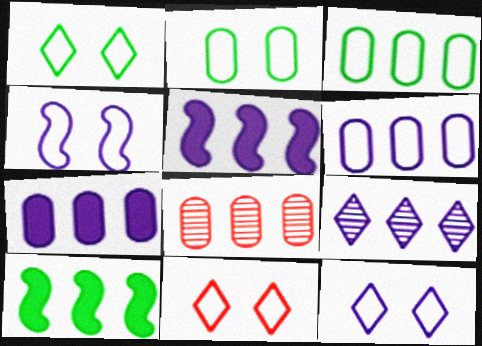[[1, 11, 12], 
[2, 4, 11], 
[3, 7, 8], 
[5, 6, 9]]